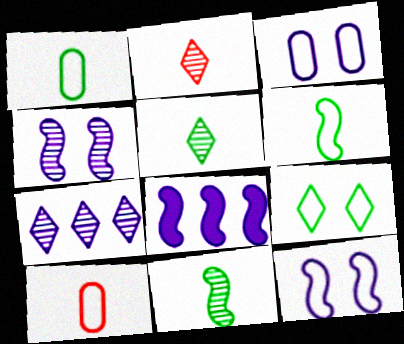[]